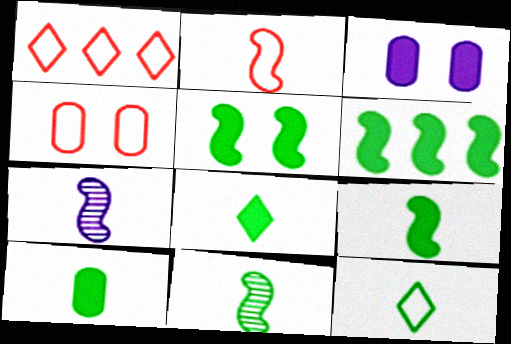[[1, 2, 4], 
[1, 3, 11], 
[2, 7, 9], 
[5, 6, 9], 
[8, 9, 10], 
[10, 11, 12]]